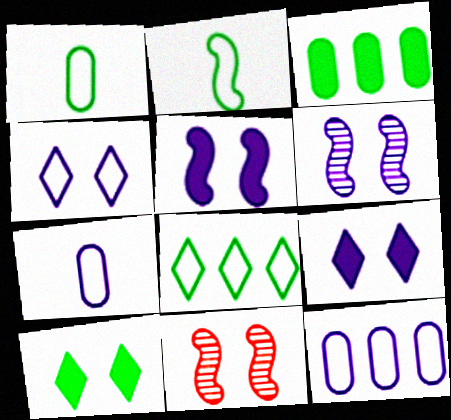[]